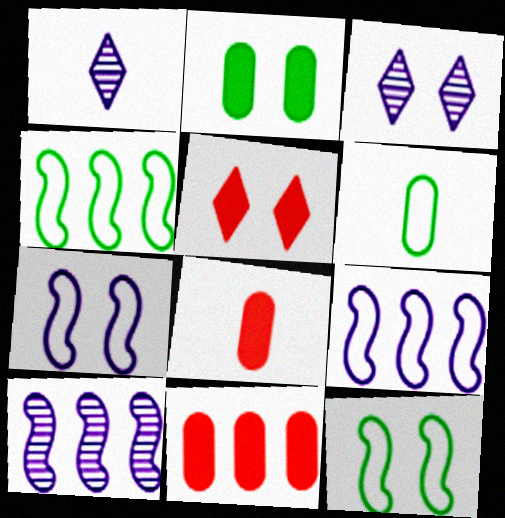[[1, 11, 12], 
[3, 4, 8], 
[5, 6, 10]]